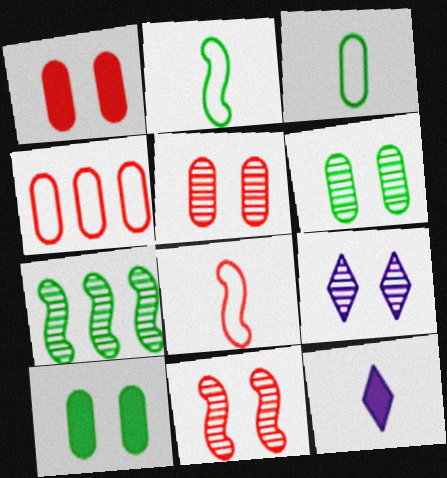[[6, 9, 11]]